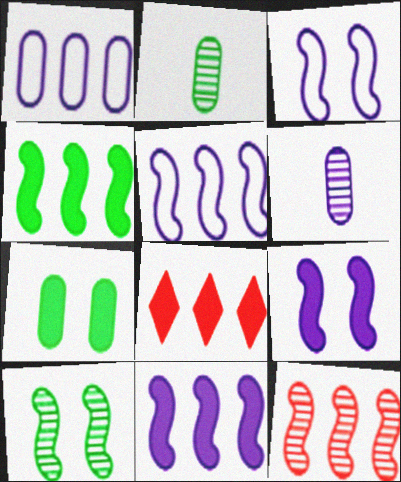[[2, 3, 8], 
[4, 5, 12]]